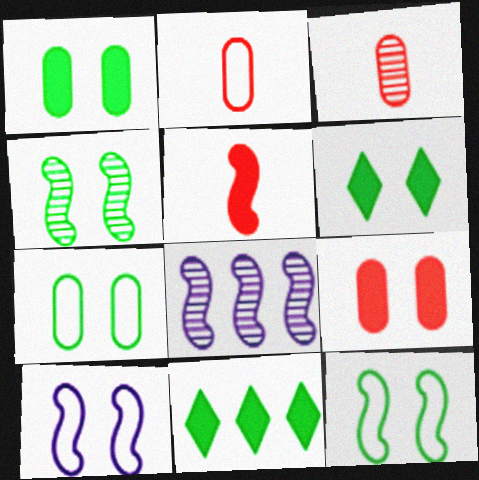[[2, 6, 8], 
[3, 10, 11], 
[4, 6, 7], 
[5, 8, 12]]